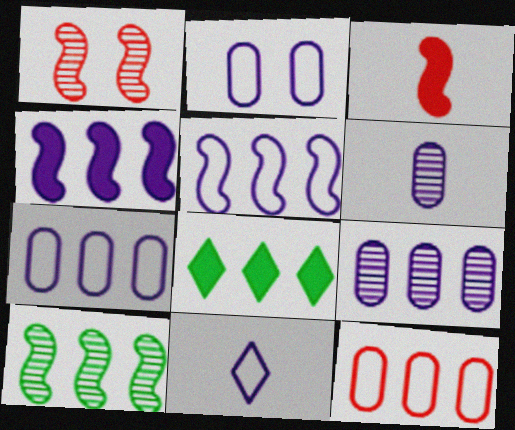[[2, 5, 11]]